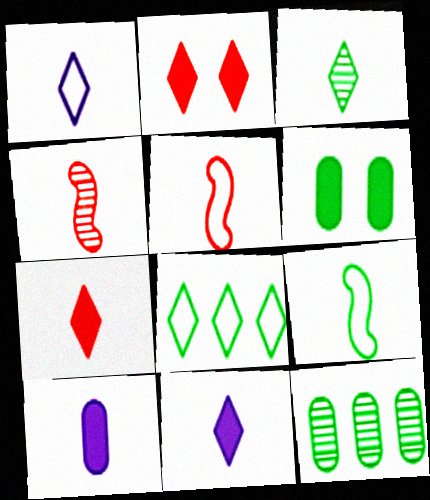[[1, 3, 7], 
[3, 5, 10]]